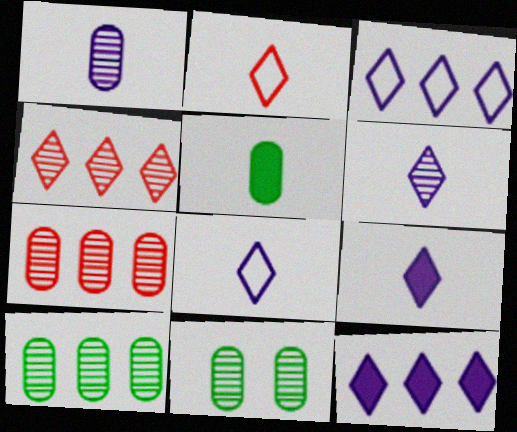[[1, 7, 11], 
[6, 8, 9]]